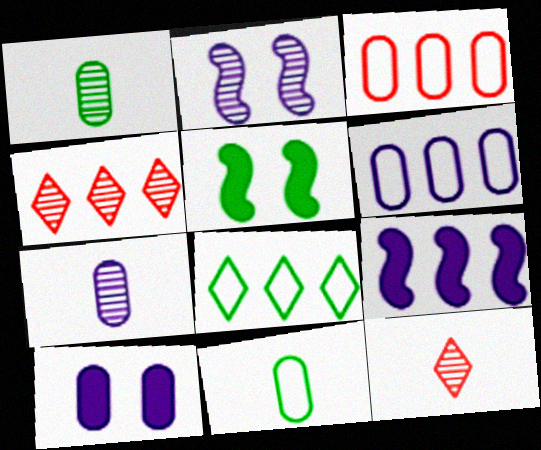[[1, 2, 4], 
[1, 3, 10], 
[1, 5, 8], 
[5, 6, 12], 
[6, 7, 10]]